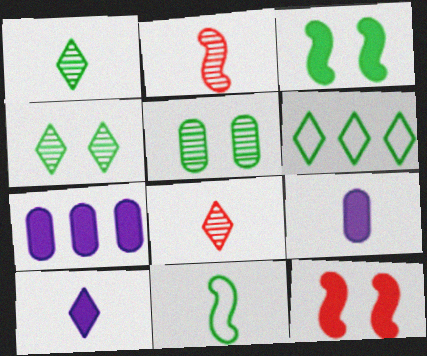[[8, 9, 11]]